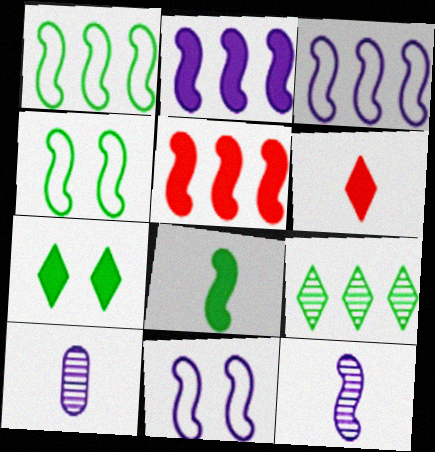[[2, 11, 12], 
[4, 5, 12]]